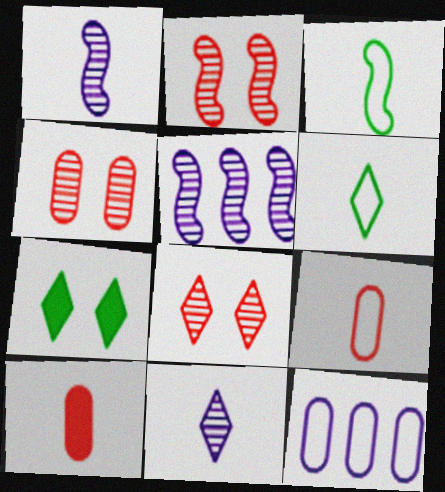[[1, 6, 10], 
[2, 4, 8], 
[3, 10, 11], 
[5, 7, 9]]